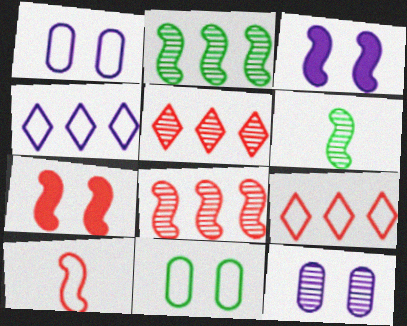[[2, 3, 10], 
[4, 10, 11], 
[5, 6, 12], 
[7, 8, 10]]